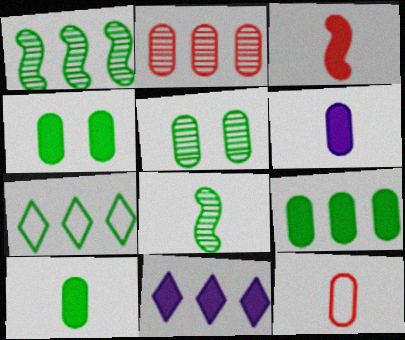[[1, 7, 9], 
[3, 4, 11], 
[4, 7, 8], 
[4, 9, 10]]